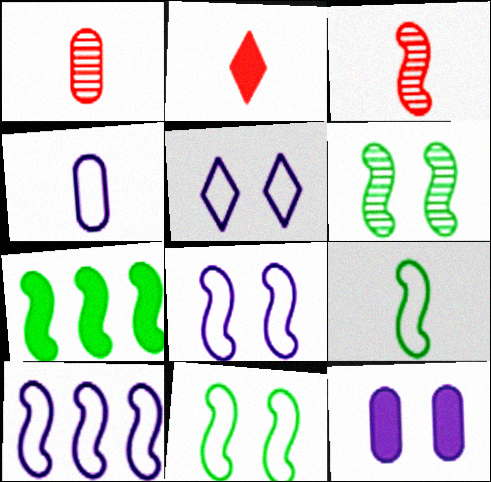[[1, 5, 7], 
[2, 7, 12], 
[3, 7, 8], 
[4, 5, 10], 
[6, 7, 9]]